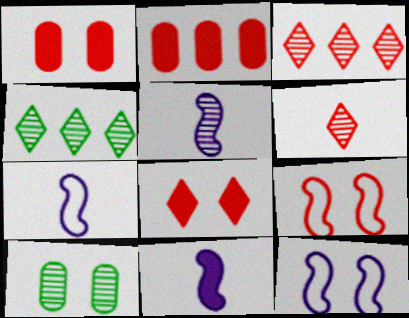[[1, 4, 7], 
[2, 6, 9], 
[3, 5, 10], 
[5, 7, 11], 
[8, 10, 12]]